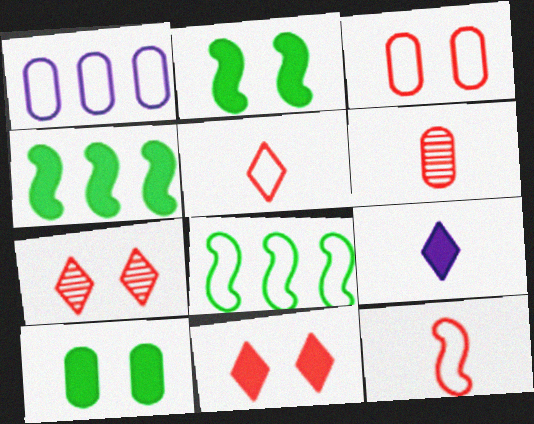[[1, 6, 10]]